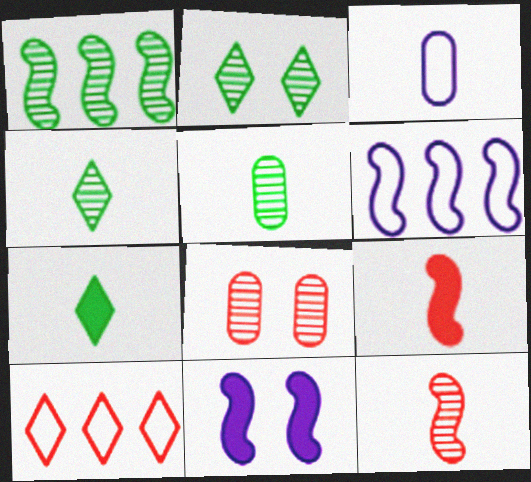[[1, 2, 5], 
[3, 4, 9], 
[3, 7, 12], 
[5, 10, 11], 
[6, 7, 8], 
[8, 9, 10]]